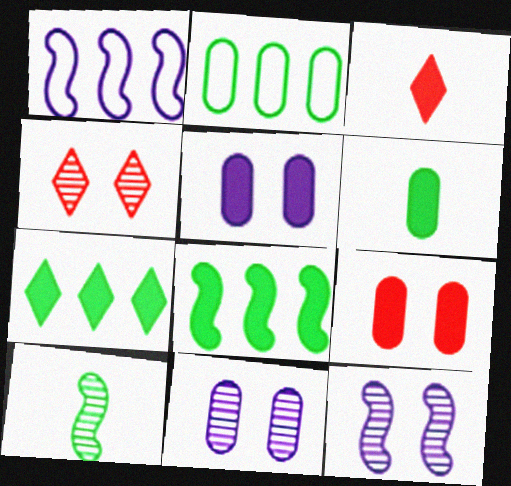[[1, 4, 6], 
[2, 3, 12], 
[3, 5, 8]]